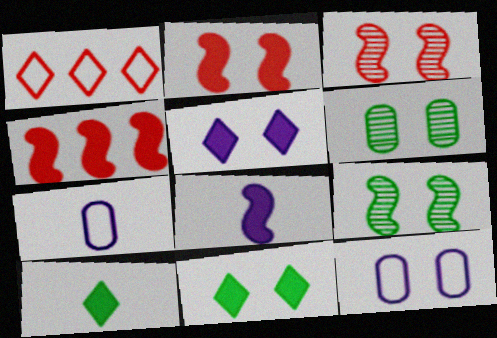[[1, 6, 8], 
[3, 11, 12]]